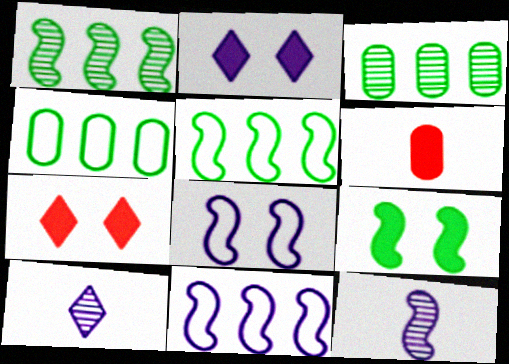[[4, 7, 12]]